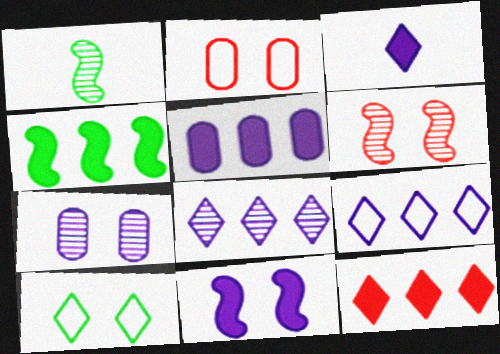[[3, 5, 11], 
[4, 5, 12]]